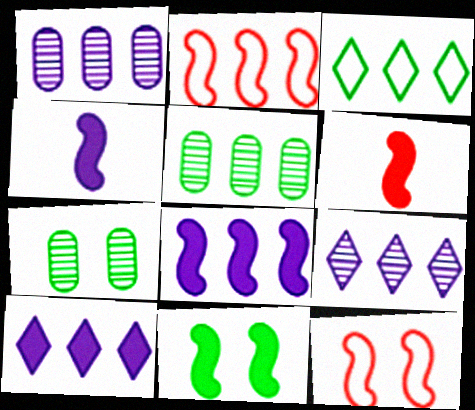[[2, 5, 10], 
[6, 8, 11]]